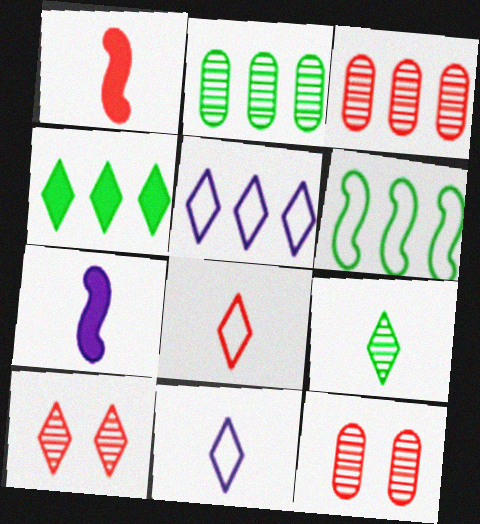[[2, 4, 6], 
[4, 10, 11]]